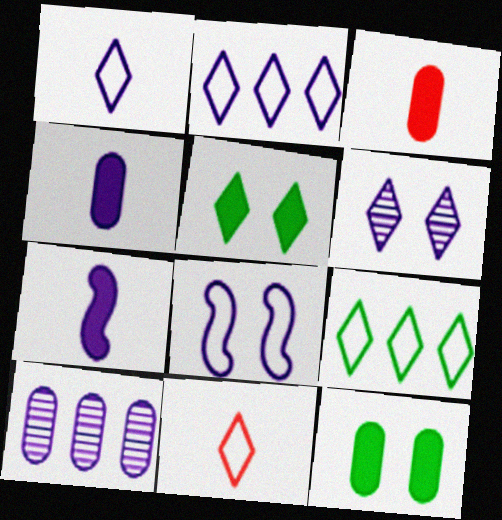[]